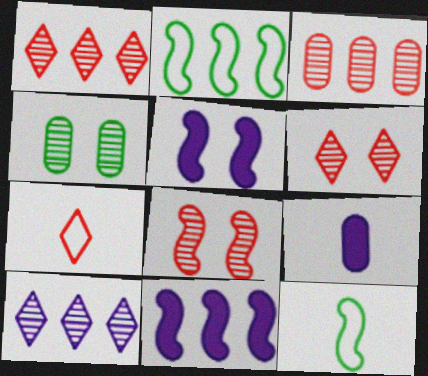[[2, 6, 9], 
[4, 7, 11], 
[8, 11, 12]]